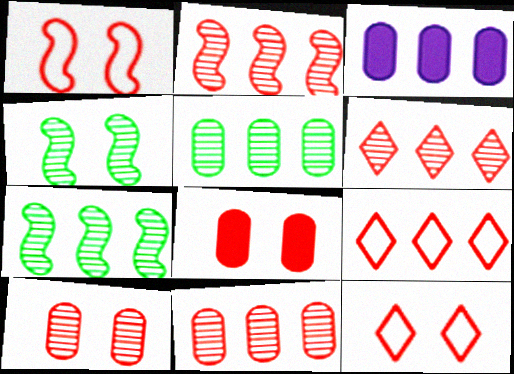[[2, 6, 11], 
[3, 7, 9]]